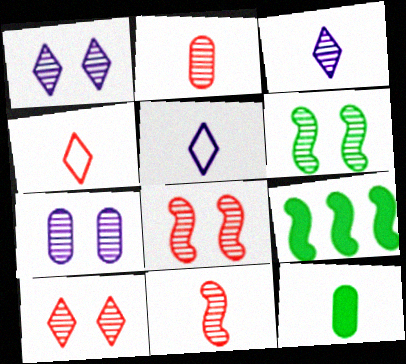[[4, 7, 9], 
[5, 11, 12], 
[6, 7, 10]]